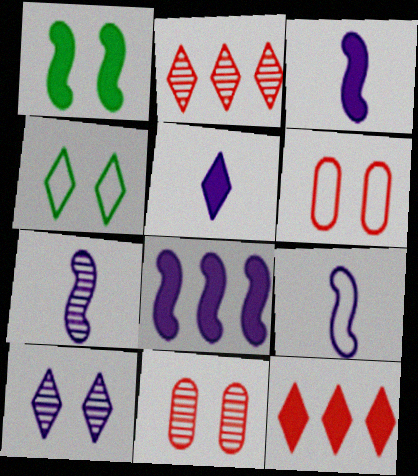[[1, 6, 10], 
[2, 4, 5], 
[3, 7, 9]]